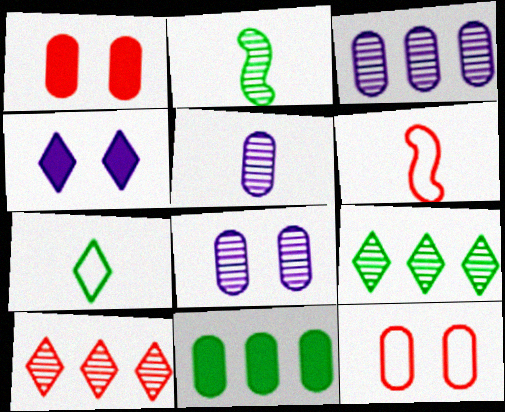[[1, 6, 10], 
[2, 8, 10], 
[3, 5, 8], 
[4, 7, 10], 
[5, 11, 12]]